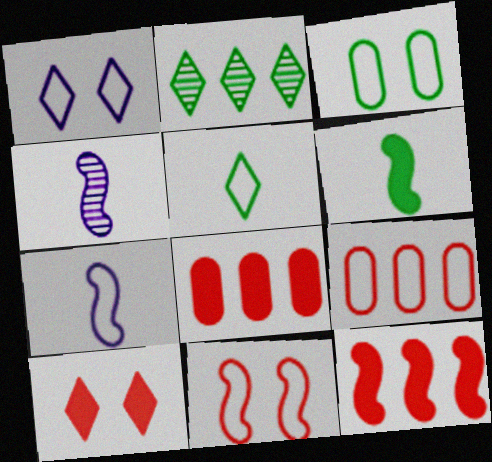[[1, 3, 11], 
[2, 3, 6]]